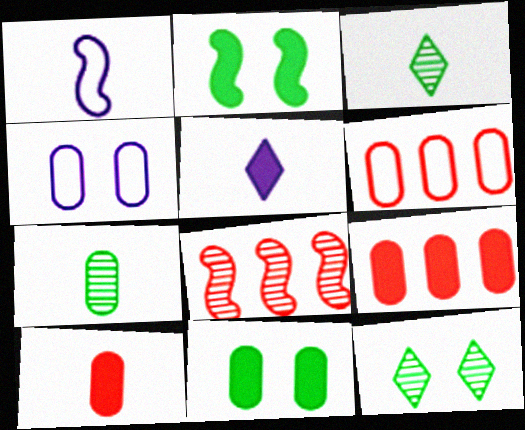[[1, 2, 8], 
[1, 3, 10], 
[1, 9, 12], 
[2, 5, 9], 
[4, 7, 9]]